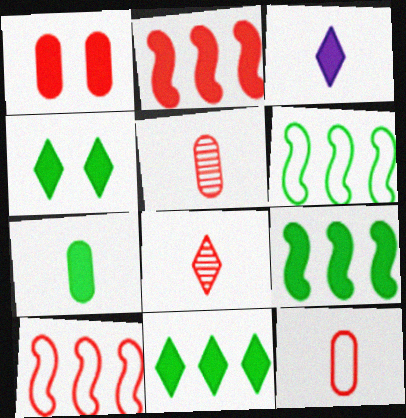[[1, 3, 9], 
[1, 8, 10], 
[4, 7, 9]]